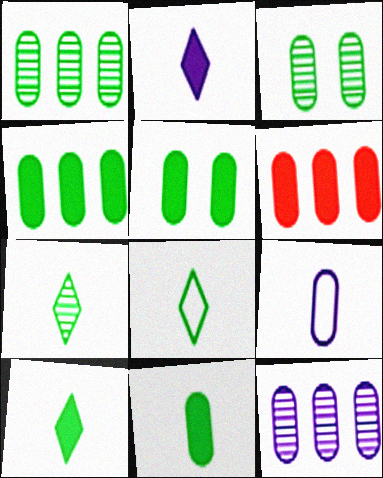[[3, 6, 9], 
[4, 5, 11], 
[7, 8, 10]]